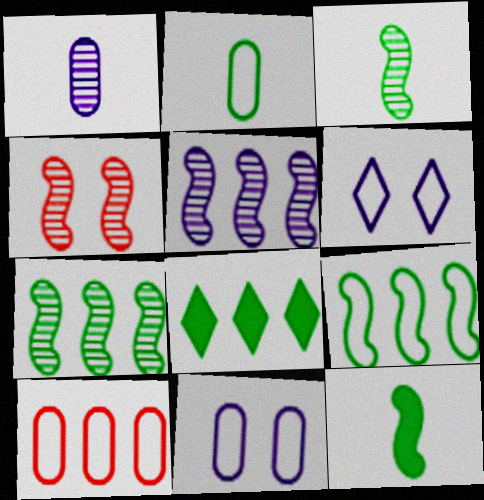[[2, 10, 11], 
[3, 4, 5], 
[5, 8, 10]]